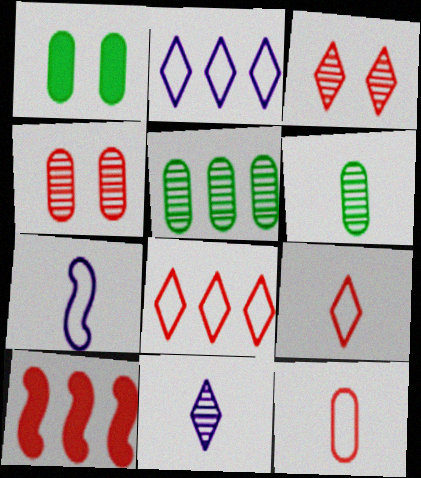[[2, 5, 10], 
[3, 10, 12], 
[4, 9, 10]]